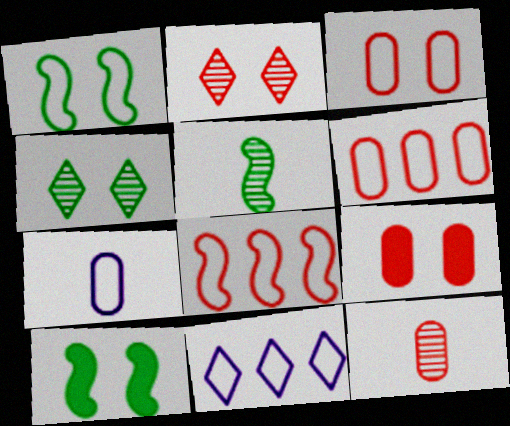[[5, 9, 11], 
[6, 9, 12], 
[10, 11, 12]]